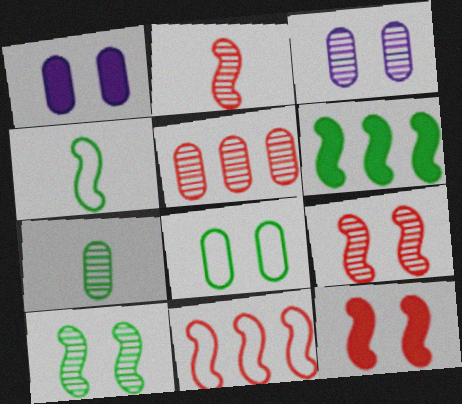[[2, 11, 12], 
[3, 5, 7], 
[4, 6, 10]]